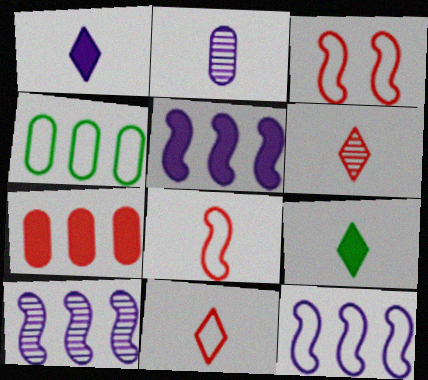[[2, 8, 9], 
[3, 6, 7], 
[5, 10, 12]]